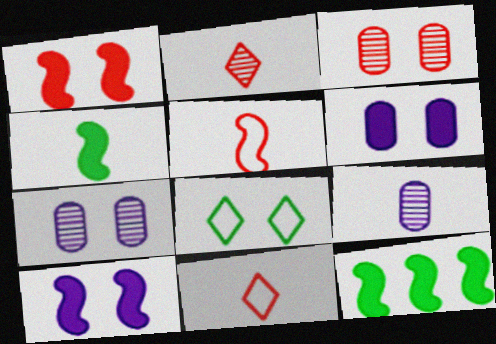[[1, 7, 8], 
[3, 8, 10], 
[4, 9, 11], 
[7, 11, 12]]